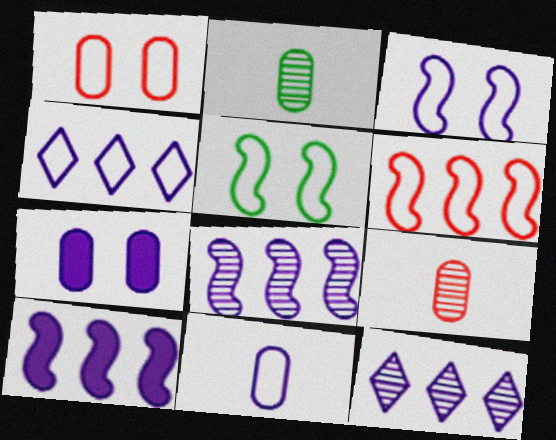[[3, 4, 11]]